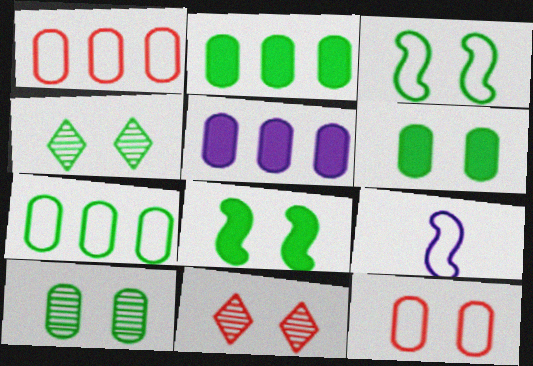[[2, 9, 11], 
[3, 4, 6]]